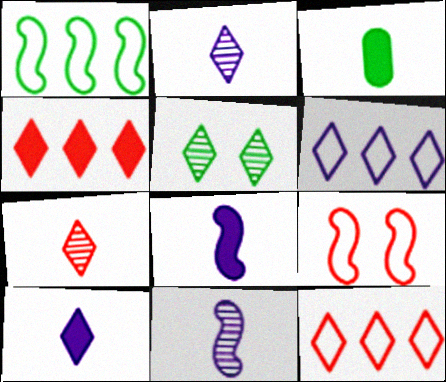[[1, 3, 5], 
[5, 10, 12]]